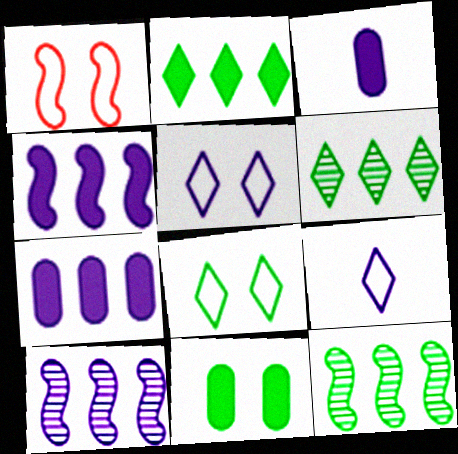[[1, 3, 6], 
[3, 5, 10]]